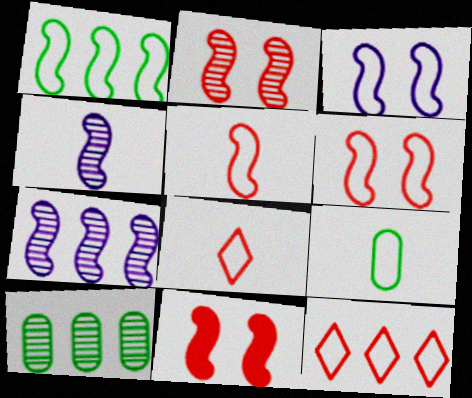[[1, 3, 5], 
[1, 4, 11], 
[2, 6, 11], 
[3, 9, 12]]